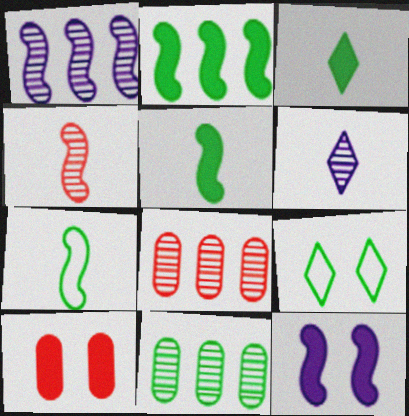[[5, 9, 11]]